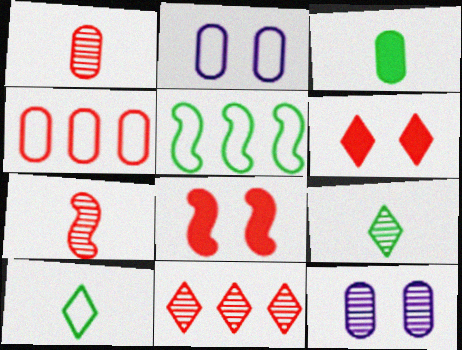[[3, 4, 12], 
[4, 6, 7]]